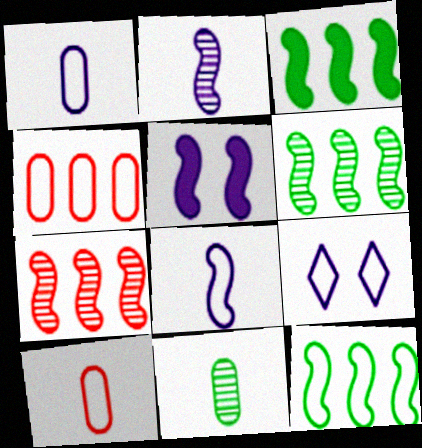[[3, 6, 12], 
[9, 10, 12]]